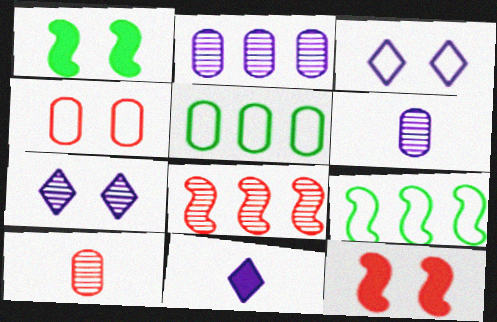[[1, 4, 7]]